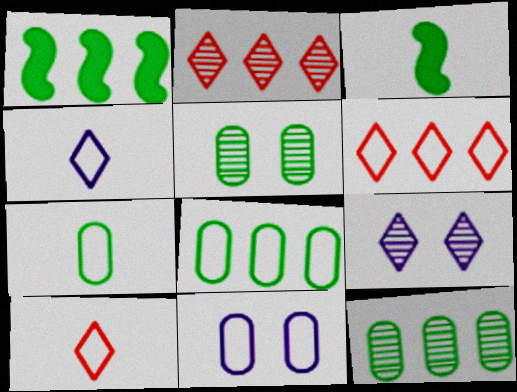[[2, 3, 11]]